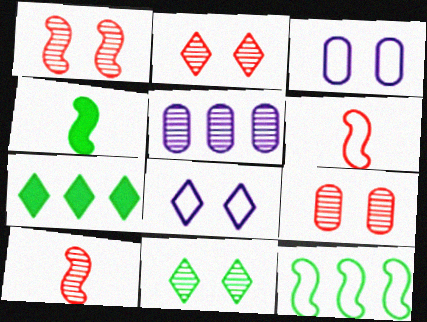[[1, 2, 9], 
[3, 7, 10], 
[5, 10, 11]]